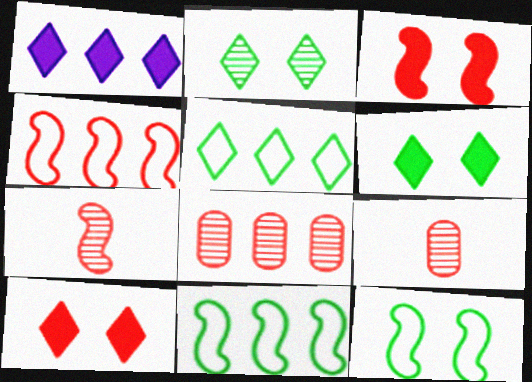[[1, 8, 11], 
[1, 9, 12], 
[3, 4, 7], 
[4, 9, 10]]